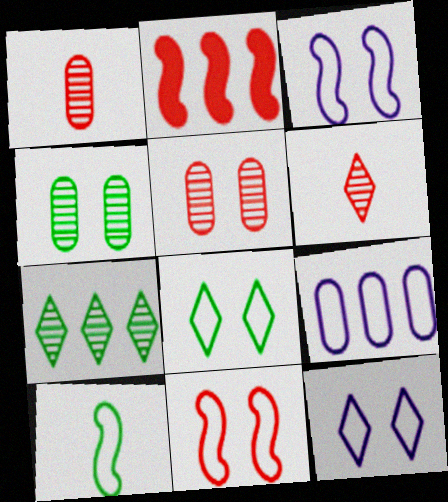[[2, 7, 9]]